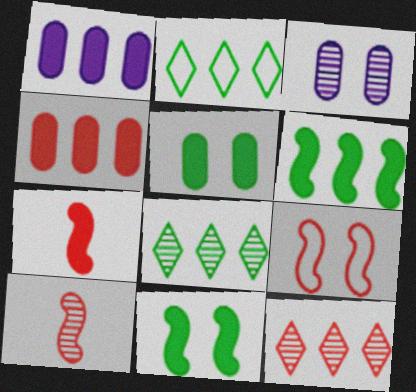[[2, 3, 7], 
[3, 8, 10]]